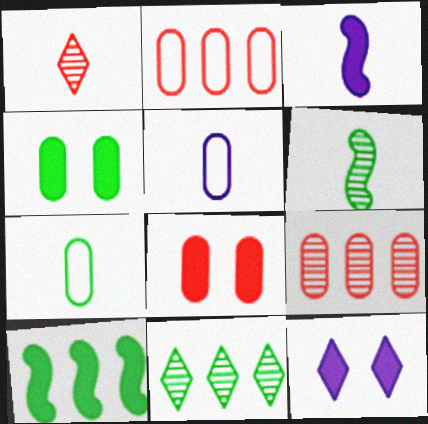[[1, 3, 7], 
[2, 6, 12], 
[4, 5, 9]]